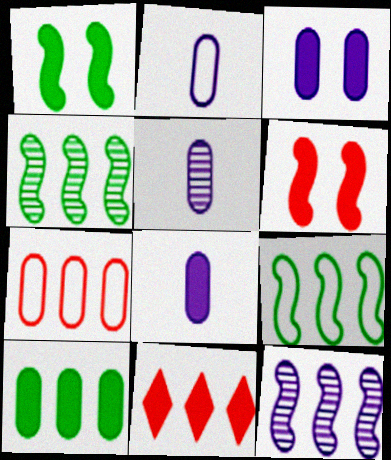[[1, 8, 11], 
[2, 5, 8]]